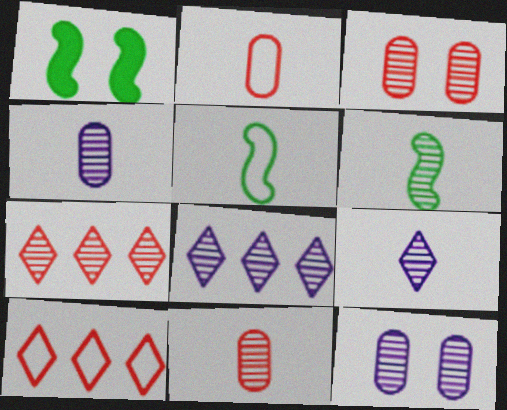[[1, 2, 8], 
[1, 4, 10], 
[3, 6, 8], 
[6, 7, 12], 
[6, 9, 11]]